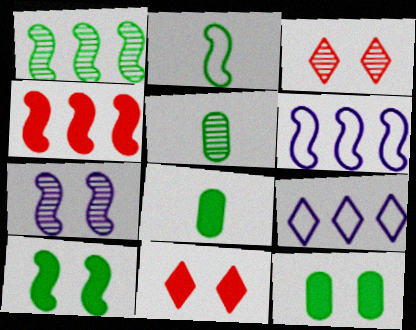[[1, 2, 10], 
[1, 4, 6], 
[2, 4, 7], 
[3, 6, 8], 
[5, 6, 11]]